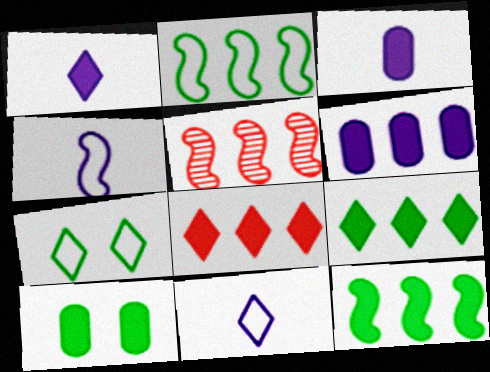[[3, 5, 7], 
[5, 10, 11], 
[6, 8, 12]]